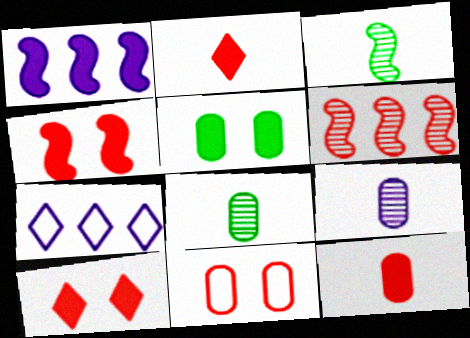[[1, 2, 5], 
[2, 6, 11], 
[4, 7, 8]]